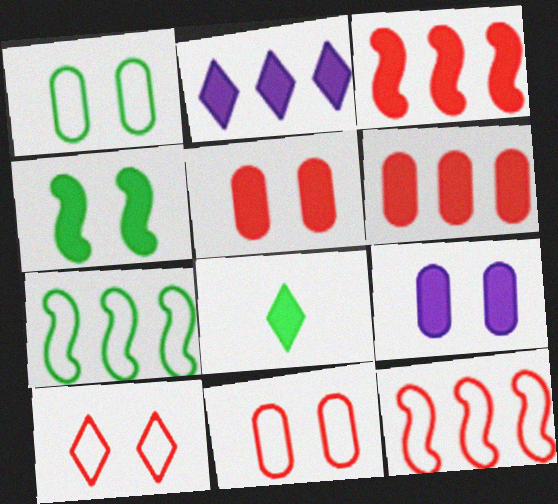[[3, 8, 9]]